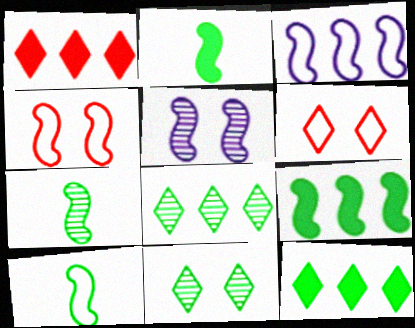[[2, 7, 10], 
[3, 4, 10]]